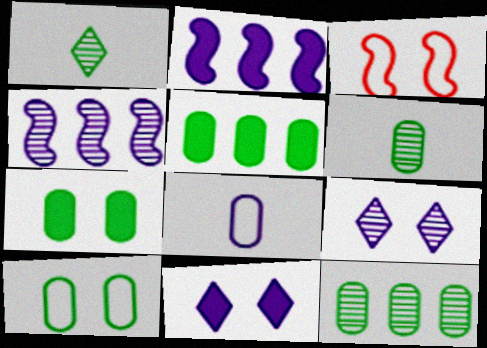[[2, 8, 9], 
[3, 7, 9], 
[4, 8, 11], 
[5, 6, 10]]